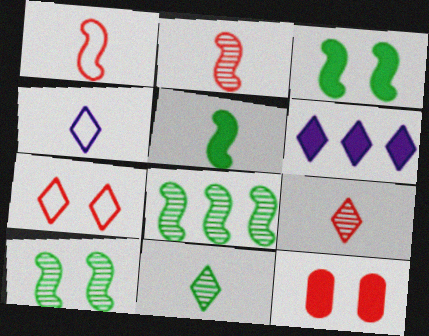[[4, 8, 12], 
[5, 6, 12], 
[6, 7, 11]]